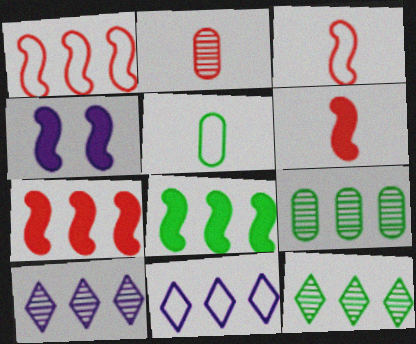[[4, 6, 8], 
[7, 9, 11]]